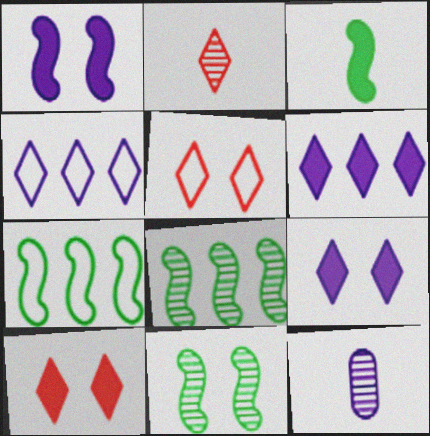[[1, 4, 12], 
[3, 7, 11], 
[7, 10, 12]]